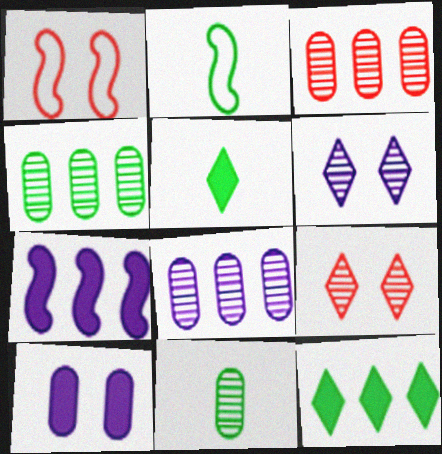[[1, 5, 8], 
[2, 5, 11], 
[3, 4, 8]]